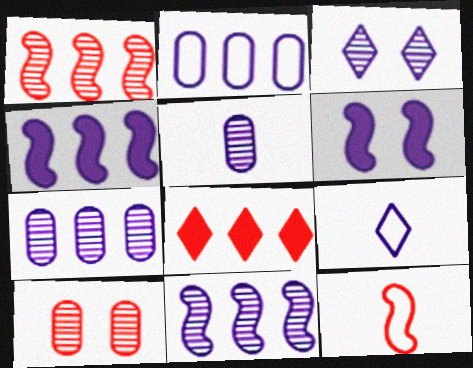[[3, 5, 11], 
[6, 7, 9], 
[8, 10, 12]]